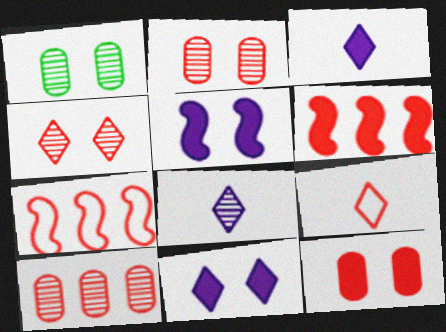[[1, 3, 7], 
[2, 6, 9]]